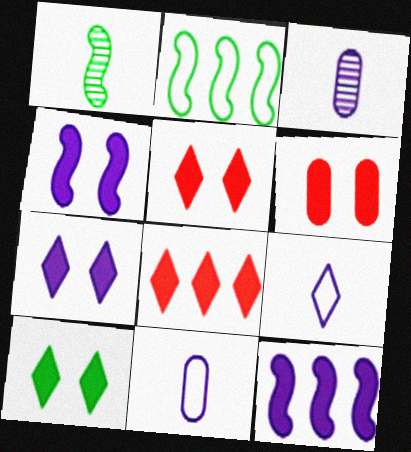[[2, 3, 5], 
[4, 6, 10], 
[5, 7, 10]]